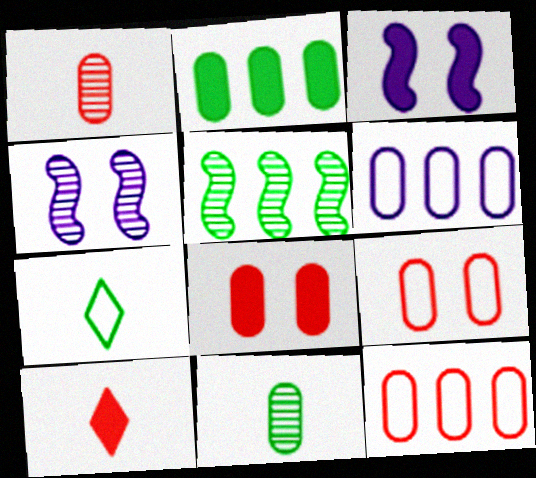[[1, 8, 12], 
[2, 3, 10], 
[6, 8, 11]]